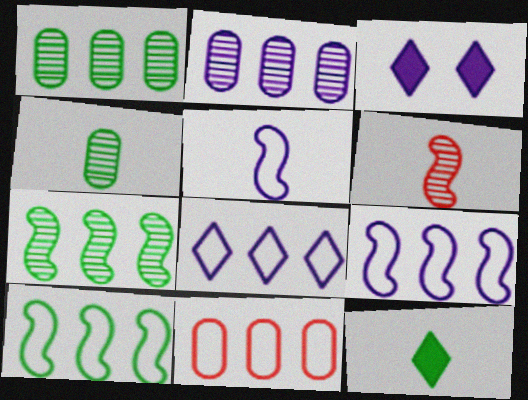[[2, 3, 5], 
[8, 10, 11]]